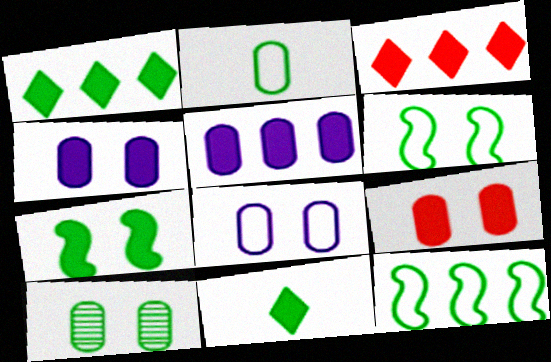[[8, 9, 10], 
[10, 11, 12]]